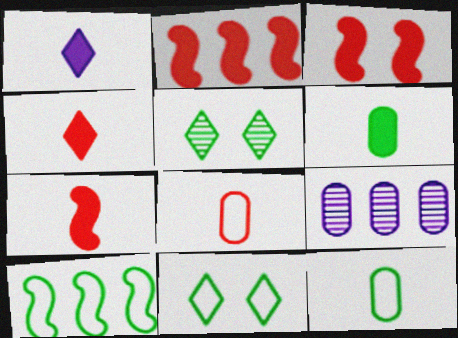[[1, 6, 7], 
[2, 3, 7], 
[5, 6, 10], 
[7, 9, 11], 
[10, 11, 12]]